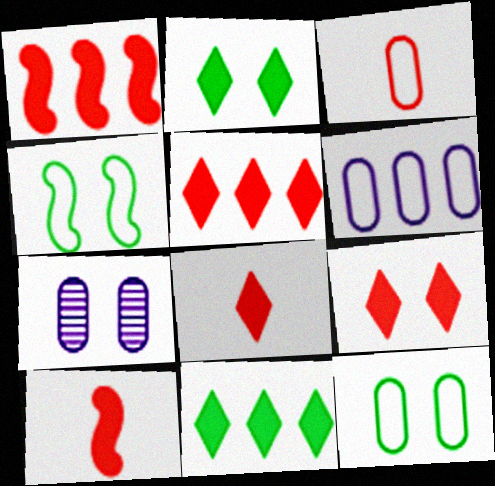[[3, 6, 12], 
[4, 7, 9], 
[5, 8, 9]]